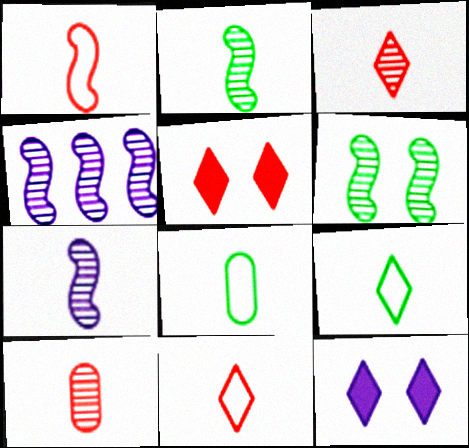[[4, 5, 8]]